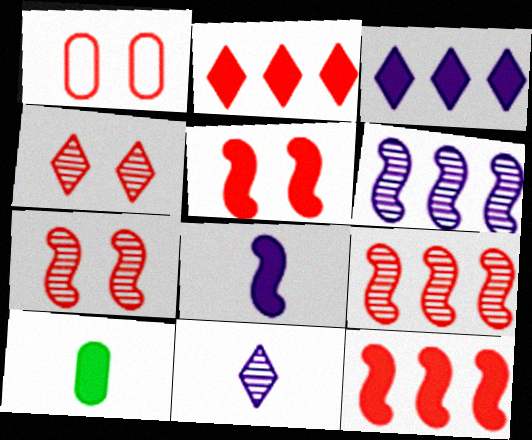[[1, 4, 5], 
[3, 5, 10]]